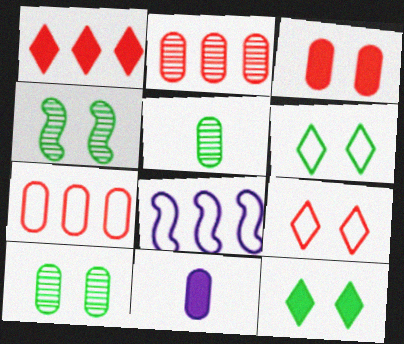[[7, 10, 11]]